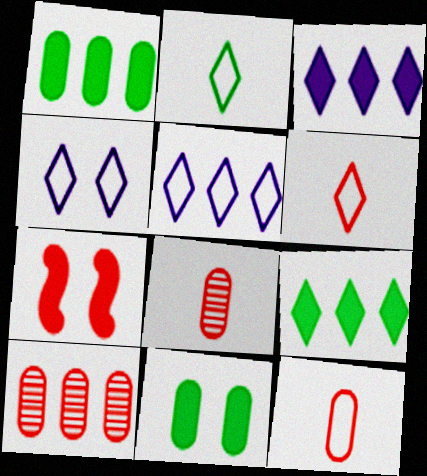[[6, 7, 10]]